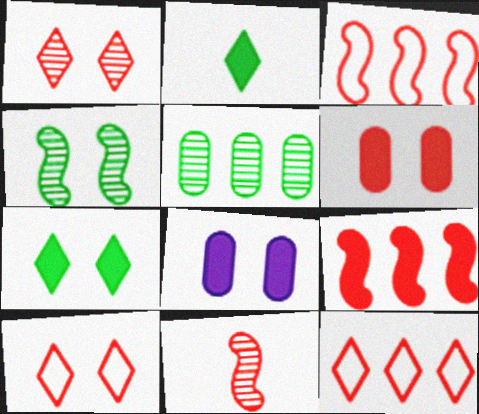[[2, 8, 9], 
[4, 8, 10], 
[6, 11, 12]]